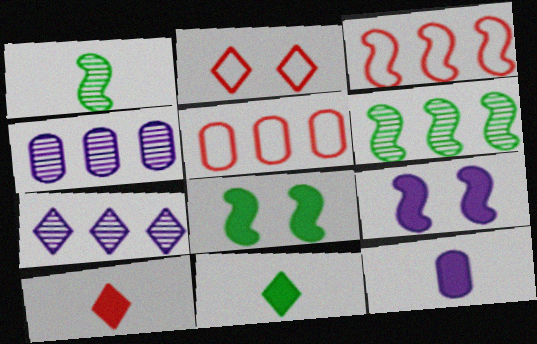[[1, 3, 9], 
[2, 6, 12], 
[2, 7, 11]]